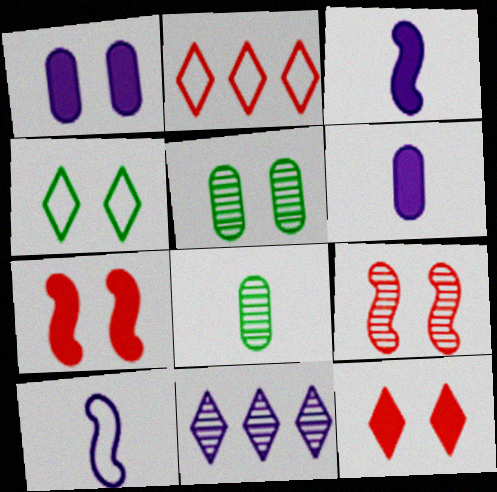[[1, 4, 9], 
[1, 10, 11], 
[2, 3, 5], 
[8, 9, 11]]